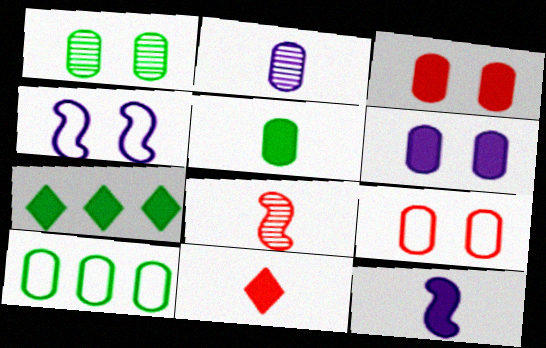[[1, 5, 10], 
[1, 6, 9], 
[2, 3, 10], 
[3, 7, 12], 
[5, 11, 12]]